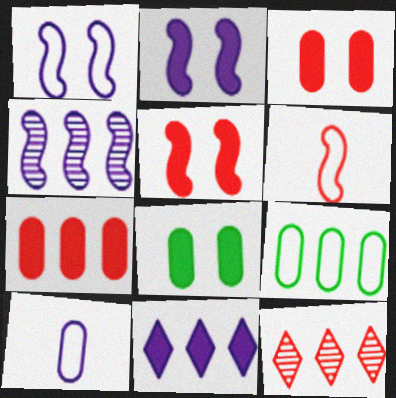[[3, 6, 12]]